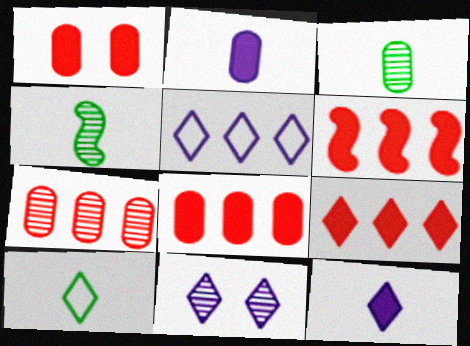[[1, 4, 5], 
[4, 7, 11], 
[5, 11, 12], 
[6, 8, 9], 
[9, 10, 11]]